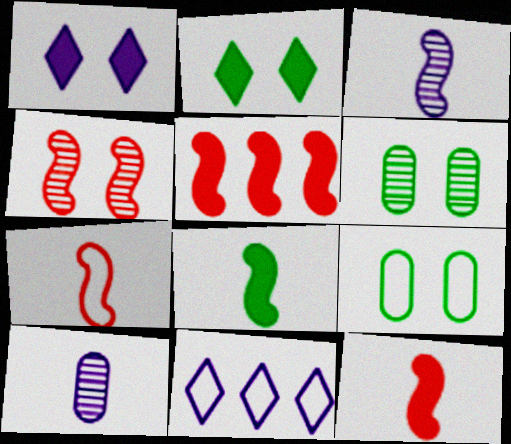[[1, 4, 9], 
[3, 7, 8], 
[4, 5, 7], 
[6, 11, 12], 
[7, 9, 11]]